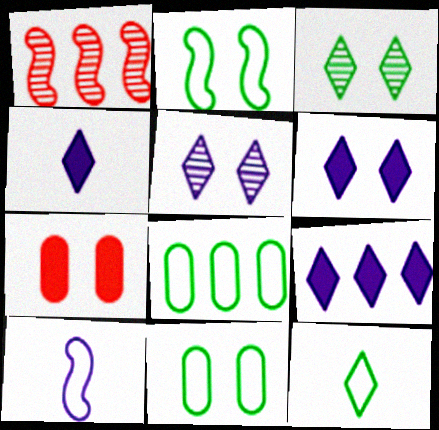[[1, 4, 11], 
[1, 8, 9], 
[2, 5, 7], 
[2, 8, 12], 
[4, 6, 9]]